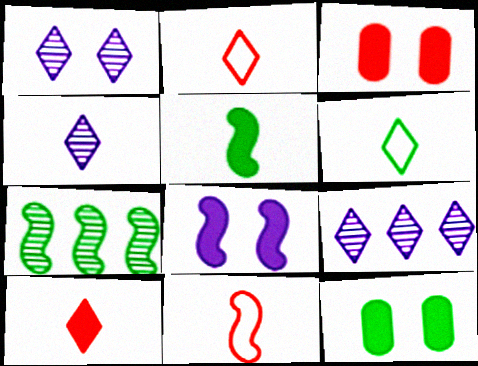[[1, 4, 9], 
[4, 6, 10], 
[6, 7, 12], 
[7, 8, 11], 
[9, 11, 12]]